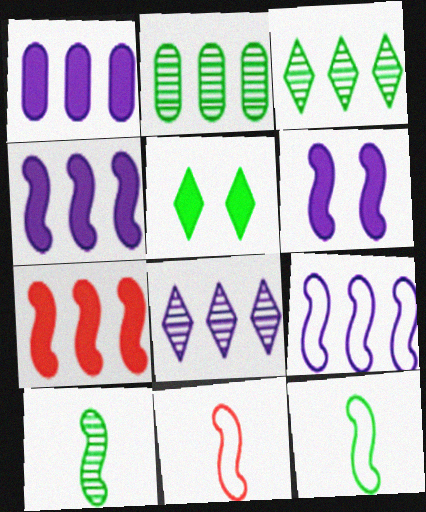[[1, 8, 9], 
[2, 5, 12]]